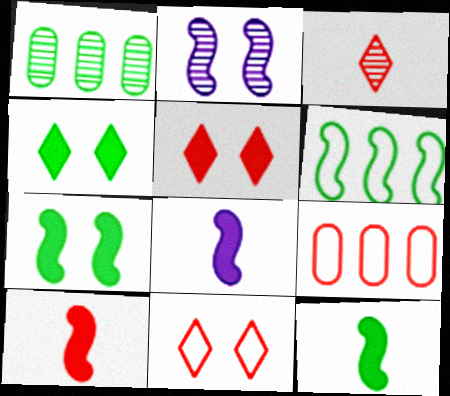[[1, 2, 3], 
[1, 8, 11], 
[2, 6, 10], 
[8, 10, 12]]